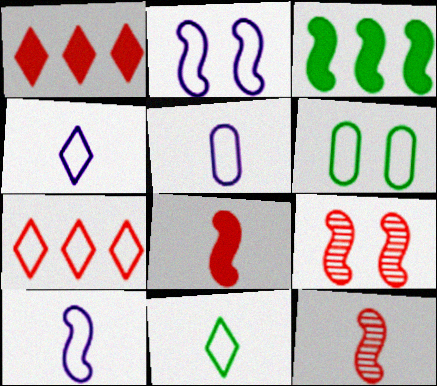[[2, 3, 12], 
[3, 9, 10], 
[4, 5, 10], 
[6, 7, 10]]